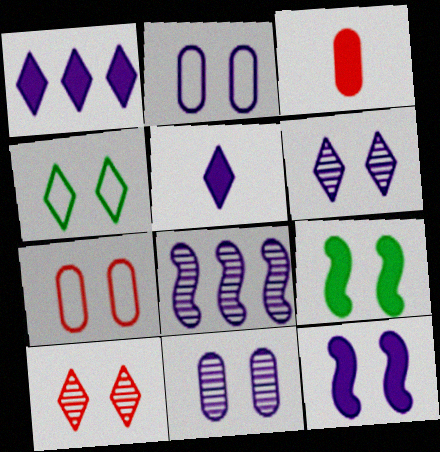[[1, 3, 9], 
[2, 5, 8], 
[2, 6, 12], 
[2, 9, 10], 
[3, 4, 8], 
[6, 7, 9]]